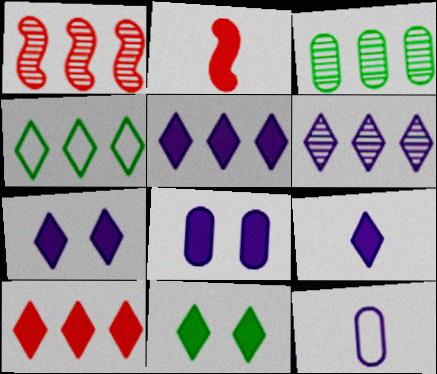[[1, 3, 6], 
[1, 11, 12], 
[4, 6, 10], 
[5, 7, 9], 
[9, 10, 11]]